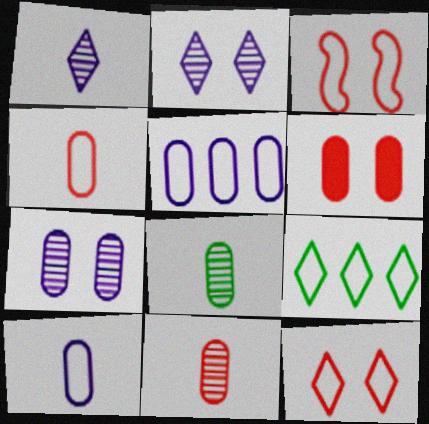[[3, 9, 10], 
[5, 6, 8]]